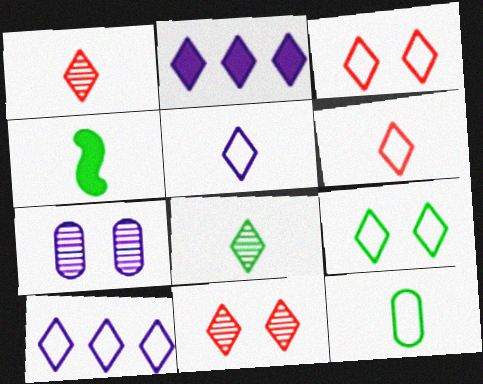[[1, 2, 9], 
[2, 3, 8], 
[4, 8, 12], 
[6, 9, 10]]